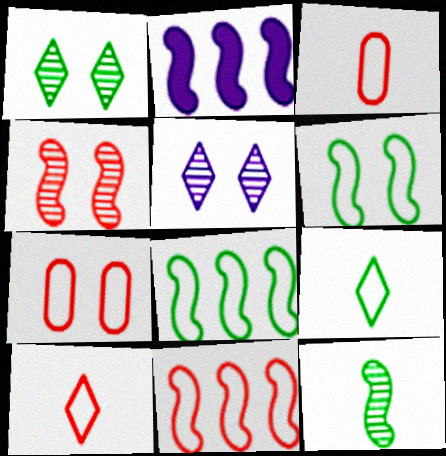[[1, 2, 3], 
[7, 10, 11]]